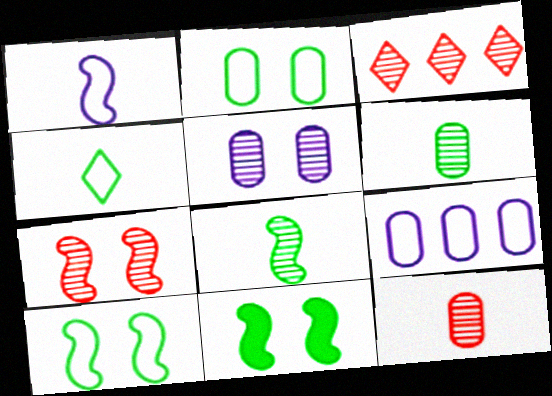[[3, 5, 8], 
[3, 7, 12]]